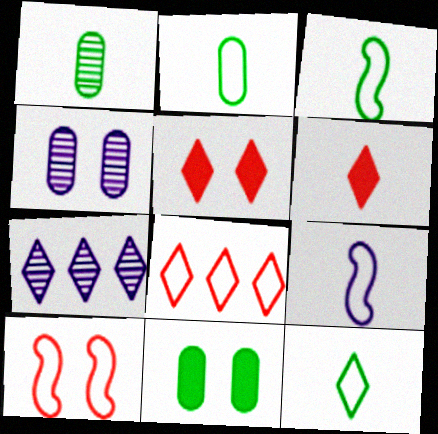[[1, 6, 9], 
[2, 3, 12], 
[5, 7, 12]]